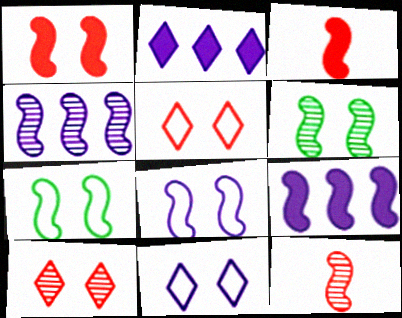[[1, 6, 8], 
[3, 4, 7], 
[4, 6, 12], 
[7, 9, 12]]